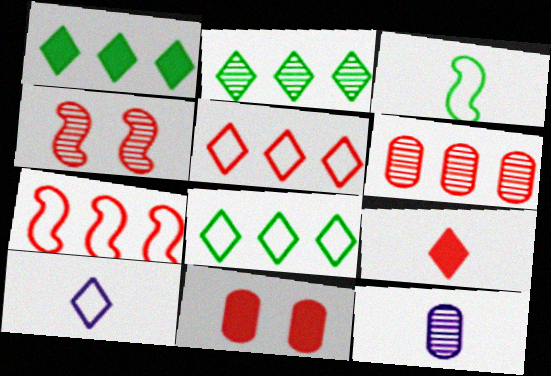[[1, 2, 8], 
[2, 4, 12], 
[3, 9, 12]]